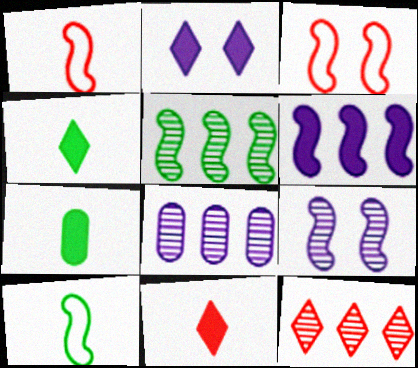[[3, 4, 8], 
[5, 8, 12]]